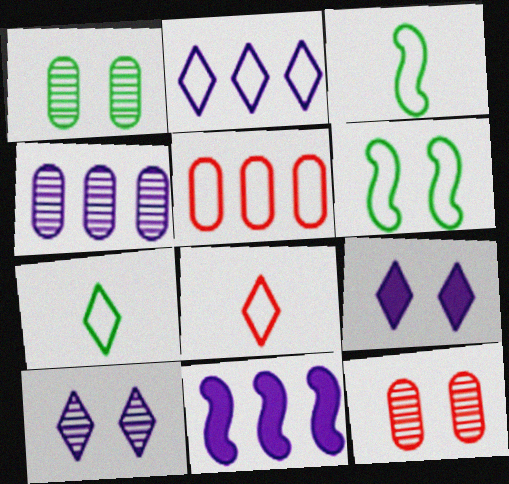[[1, 8, 11], 
[2, 4, 11], 
[6, 9, 12], 
[7, 11, 12]]